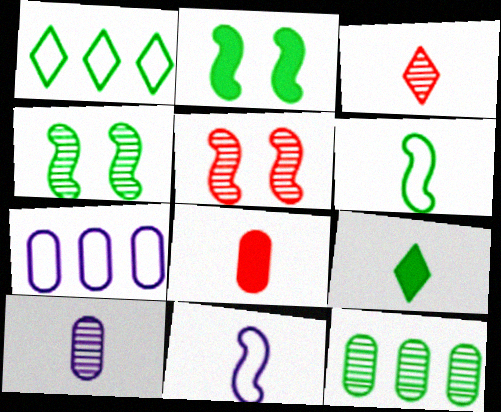[[2, 3, 7], 
[5, 7, 9]]